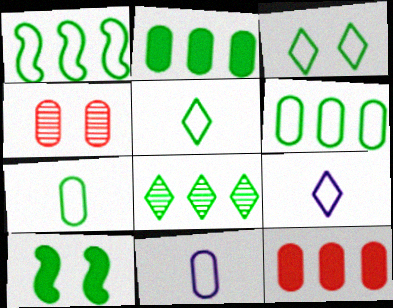[[1, 2, 8], 
[1, 3, 7], 
[2, 4, 11], 
[7, 8, 10]]